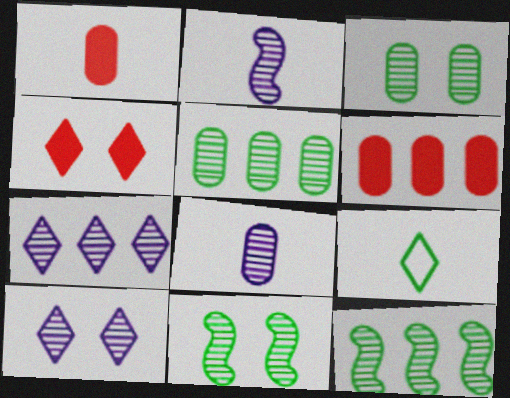[[1, 2, 9], 
[4, 7, 9]]